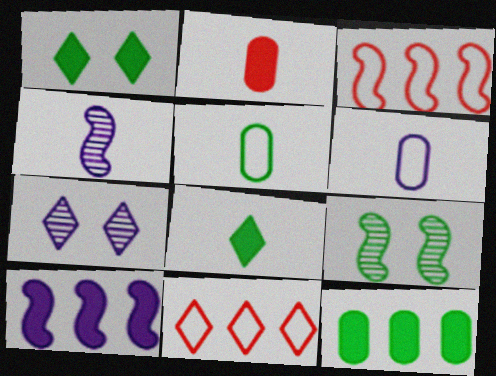[[1, 2, 10], 
[6, 7, 10], 
[7, 8, 11]]